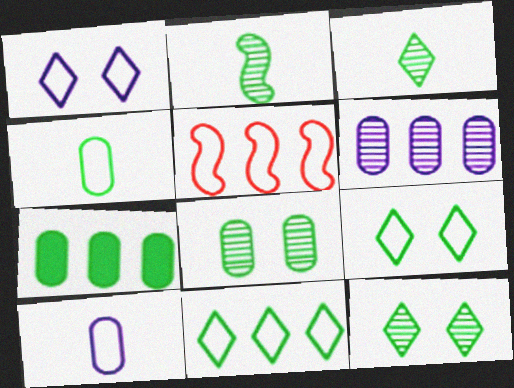[[1, 4, 5], 
[2, 7, 9], 
[4, 7, 8], 
[5, 9, 10]]